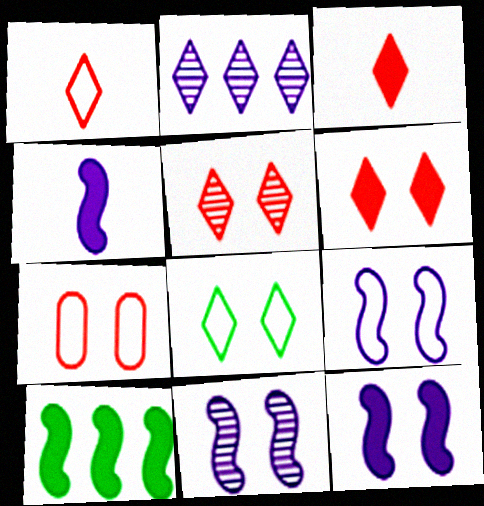[[2, 3, 8], 
[7, 8, 9], 
[9, 11, 12]]